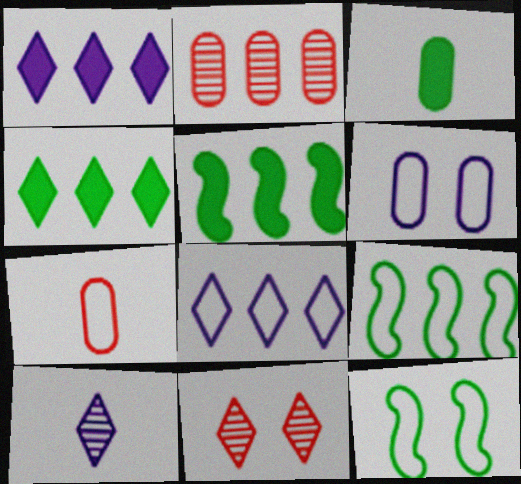[[1, 2, 9], 
[2, 3, 6], 
[2, 5, 8], 
[7, 8, 12]]